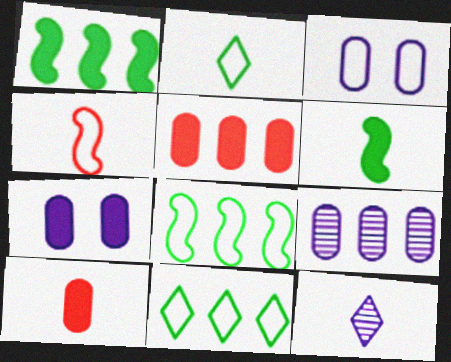[[3, 4, 11]]